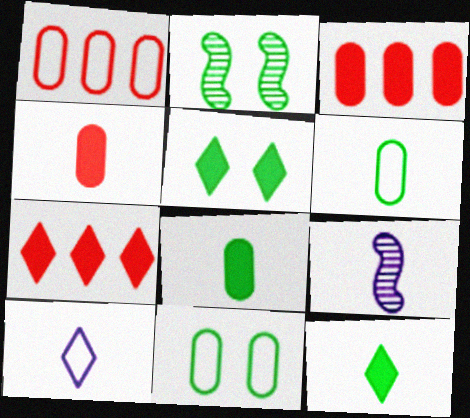[[1, 5, 9], 
[2, 3, 10], 
[2, 5, 11], 
[7, 9, 11]]